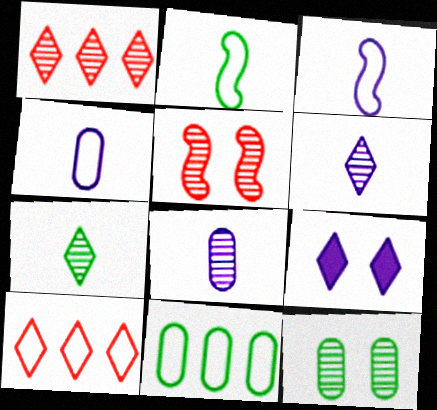[[7, 9, 10]]